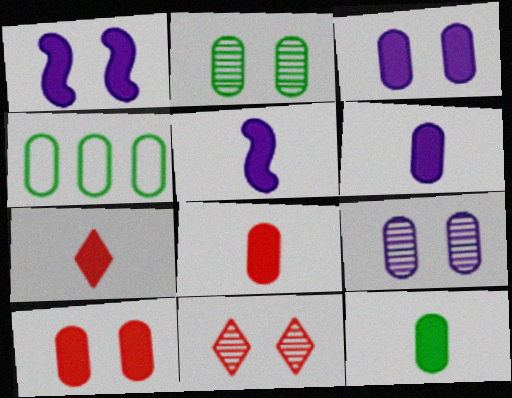[[2, 4, 12], 
[4, 5, 11], 
[4, 8, 9], 
[5, 7, 12], 
[6, 8, 12]]